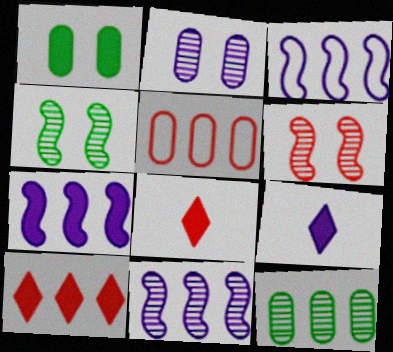[[1, 7, 8], 
[2, 3, 9], 
[3, 7, 11], 
[3, 10, 12], 
[4, 5, 9], 
[5, 6, 8]]